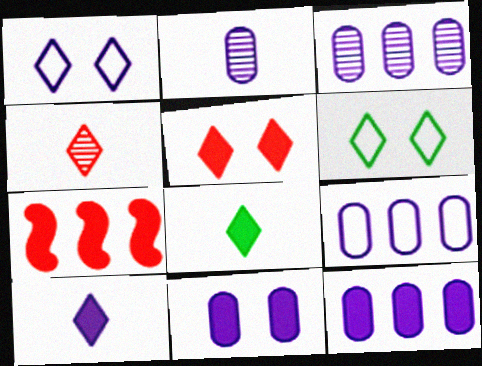[[2, 6, 7], 
[2, 9, 11], 
[3, 9, 12], 
[7, 8, 11]]